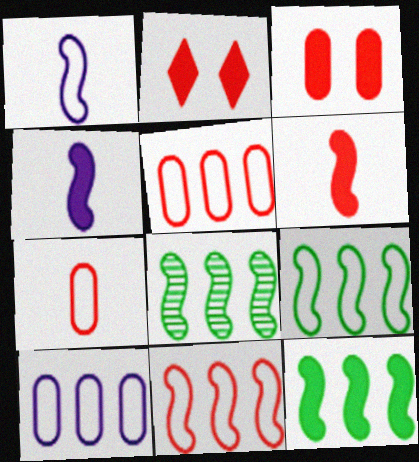[[8, 9, 12]]